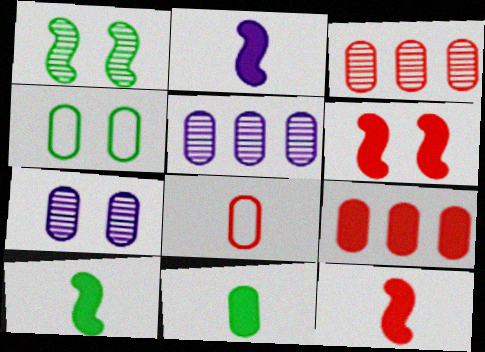[[2, 10, 12]]